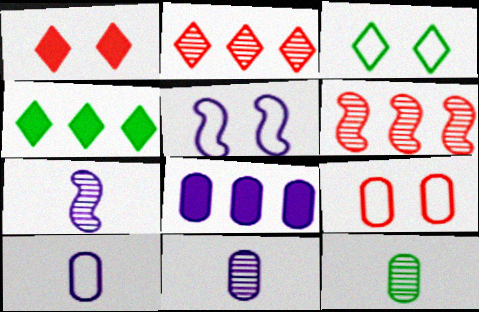[[3, 5, 9], 
[4, 7, 9], 
[8, 9, 12]]